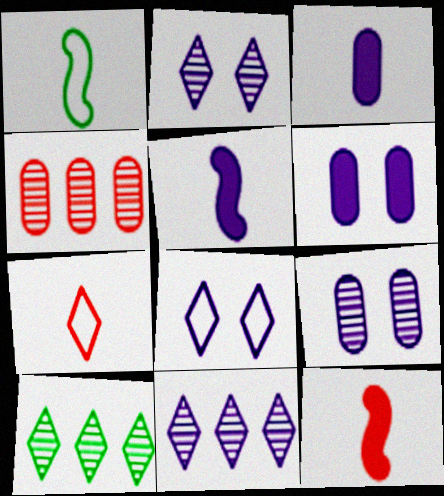[]